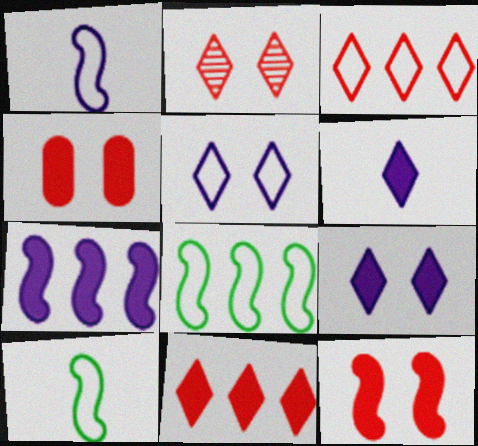[]